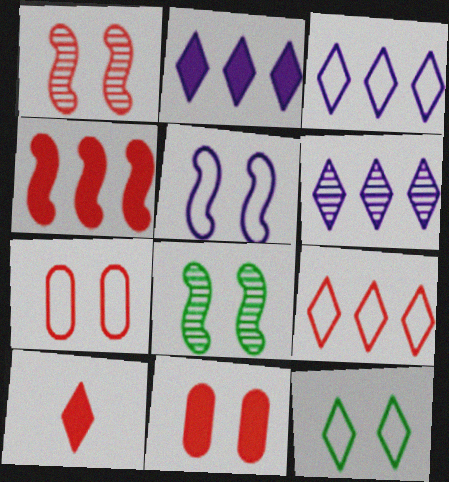[[2, 3, 6], 
[4, 10, 11], 
[5, 7, 12], 
[6, 10, 12]]